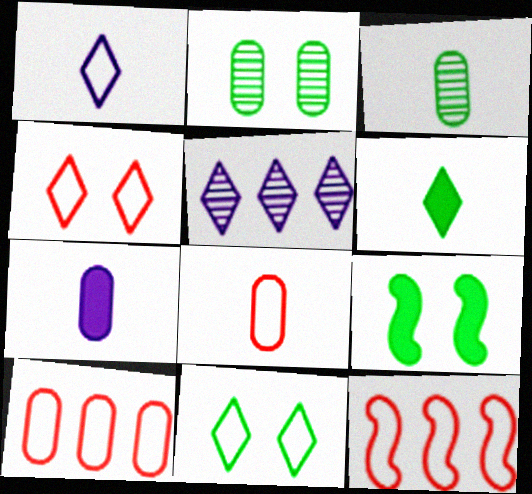[[2, 7, 10], 
[2, 9, 11], 
[3, 7, 8], 
[4, 5, 6], 
[4, 8, 12], 
[5, 8, 9]]